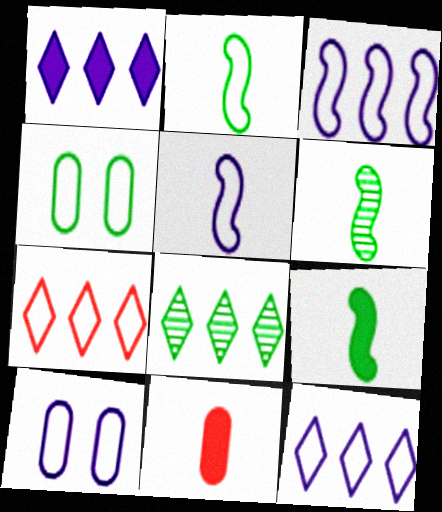[[1, 7, 8], 
[2, 6, 9], 
[2, 7, 10], 
[4, 5, 7], 
[4, 8, 9], 
[5, 10, 12]]